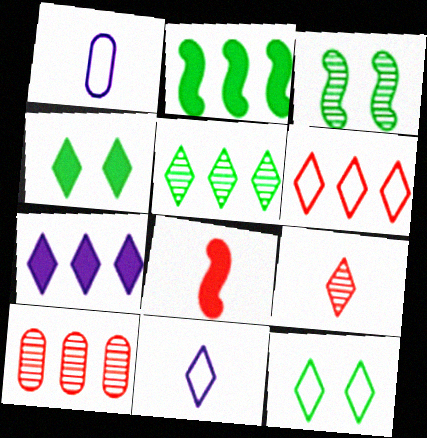[[5, 6, 7], 
[6, 11, 12], 
[7, 9, 12]]